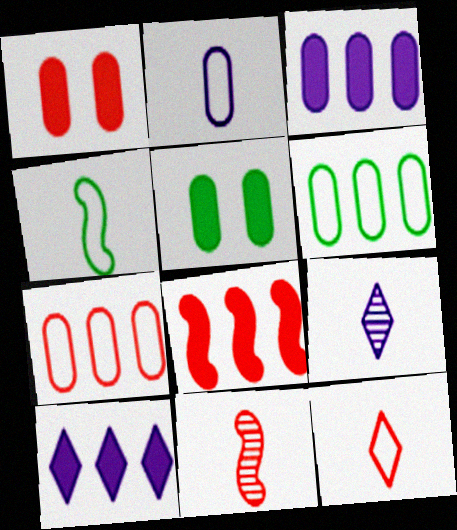[[2, 4, 12]]